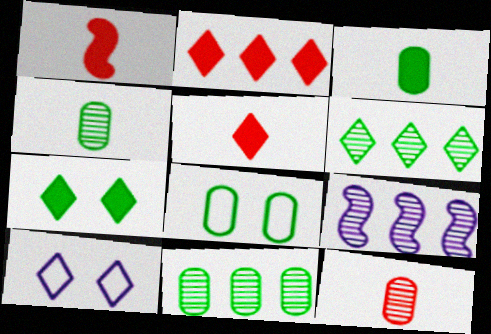[[1, 10, 11], 
[3, 8, 11], 
[5, 6, 10], 
[5, 8, 9]]